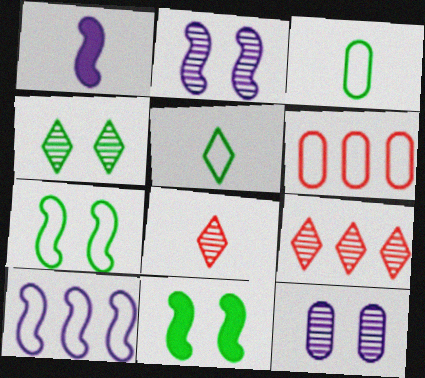[[1, 2, 10], 
[1, 3, 8], 
[1, 4, 6]]